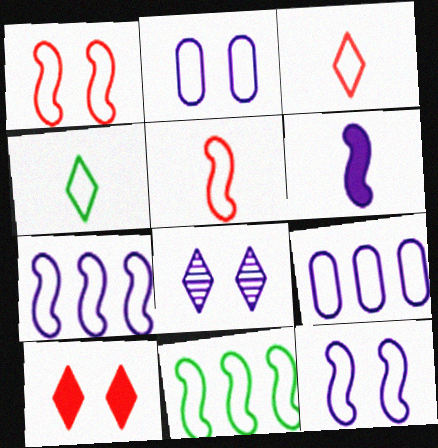[[1, 4, 9], 
[2, 3, 11], 
[5, 11, 12], 
[6, 8, 9]]